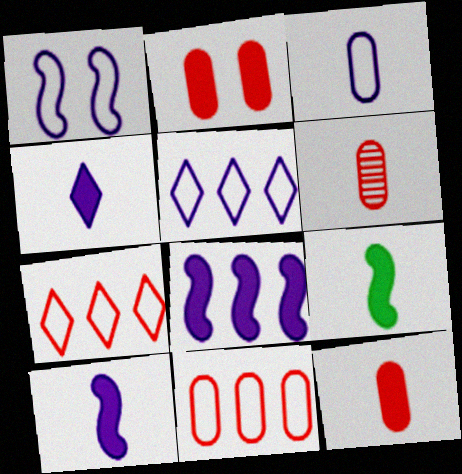[[1, 3, 5], 
[2, 6, 11], 
[4, 9, 12]]